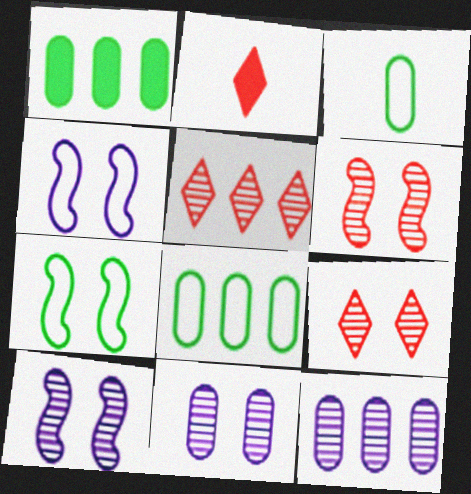[[2, 7, 12], 
[2, 8, 10]]